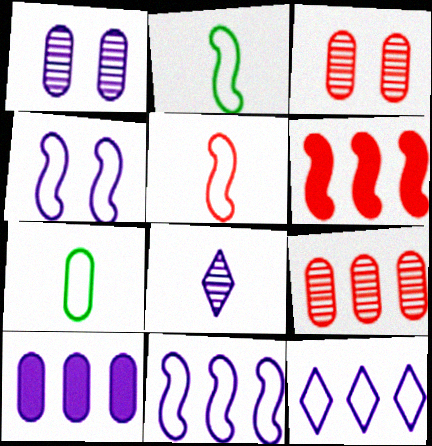[[3, 7, 10], 
[4, 8, 10]]